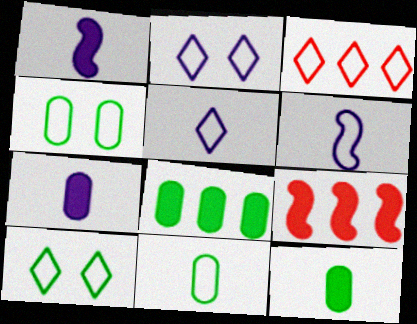[[3, 4, 6], 
[3, 5, 10]]